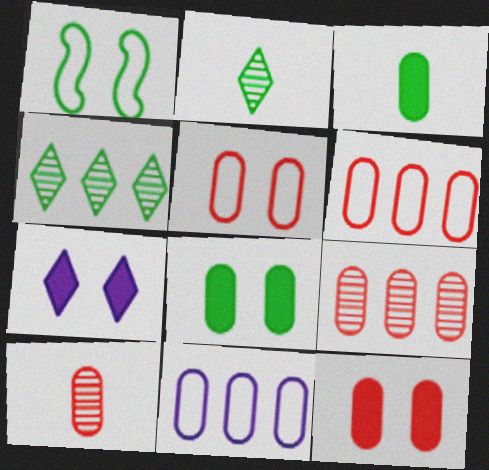[[1, 3, 4], 
[6, 10, 12], 
[8, 10, 11]]